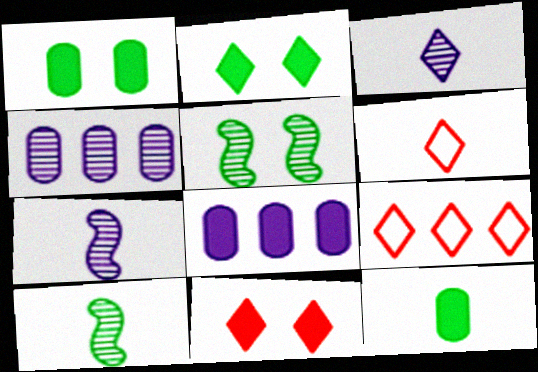[[1, 7, 9], 
[2, 3, 9], 
[5, 6, 8], 
[6, 7, 12]]